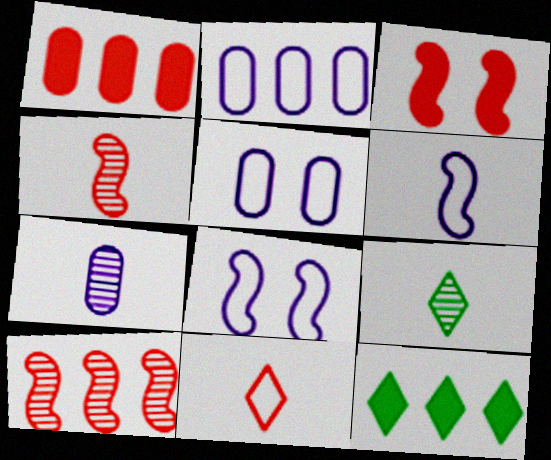[[1, 8, 9], 
[2, 3, 9], 
[2, 10, 12], 
[4, 5, 12], 
[4, 7, 9]]